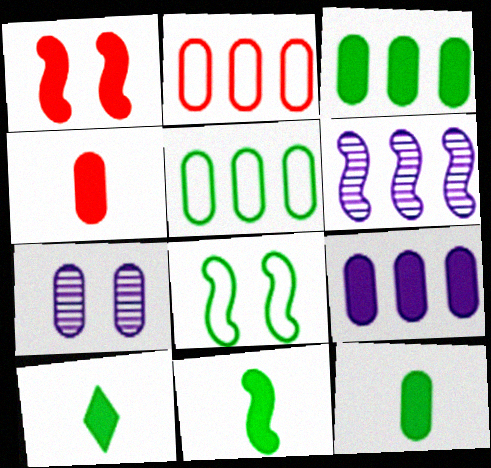[[1, 9, 10], 
[2, 7, 12], 
[4, 5, 7], 
[10, 11, 12]]